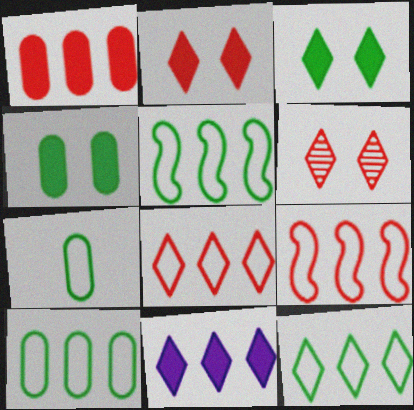[[5, 10, 12]]